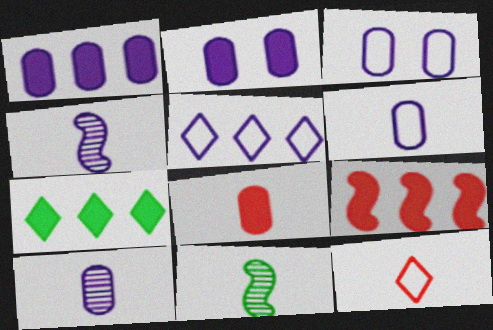[[1, 3, 10], 
[1, 7, 9], 
[2, 4, 5]]